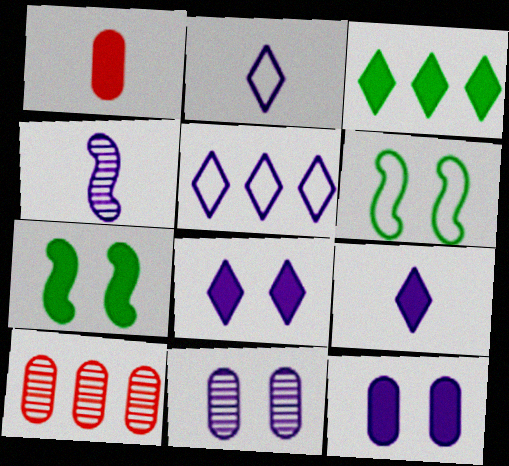[[2, 7, 10], 
[4, 5, 12], 
[6, 9, 10]]